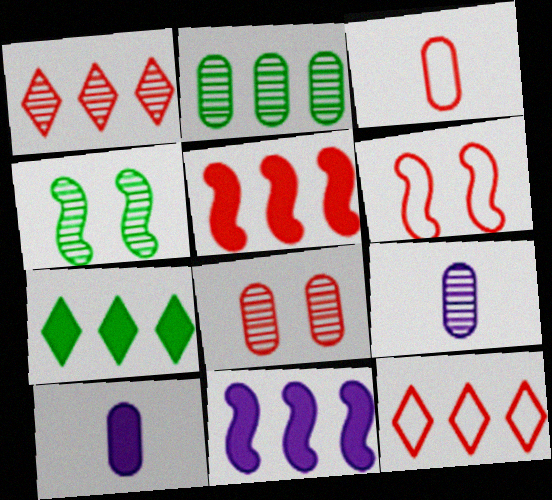[[1, 4, 9], 
[2, 8, 9], 
[2, 11, 12], 
[3, 6, 12], 
[4, 10, 12], 
[6, 7, 9]]